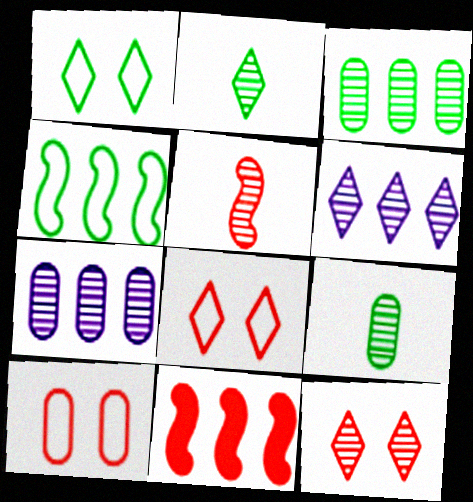[[2, 6, 12]]